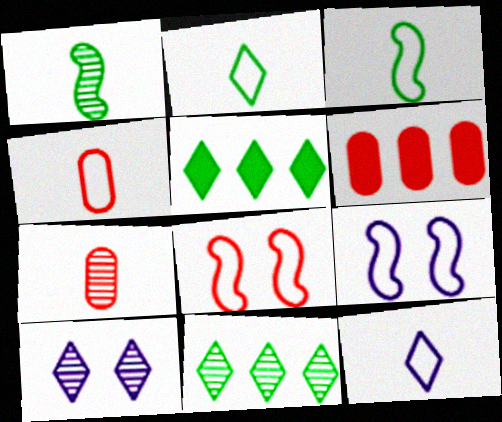[[3, 4, 12], 
[3, 6, 10], 
[5, 7, 9]]